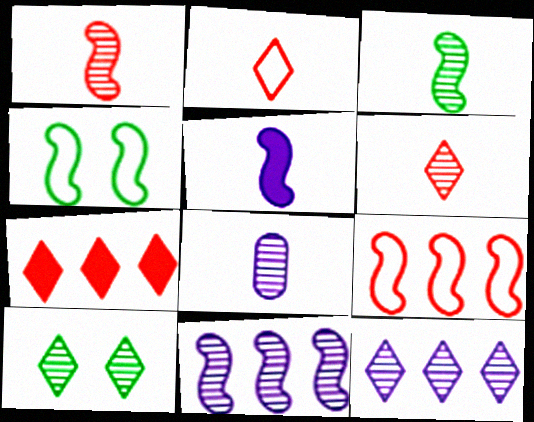[[3, 6, 8], 
[4, 7, 8], 
[6, 10, 12]]